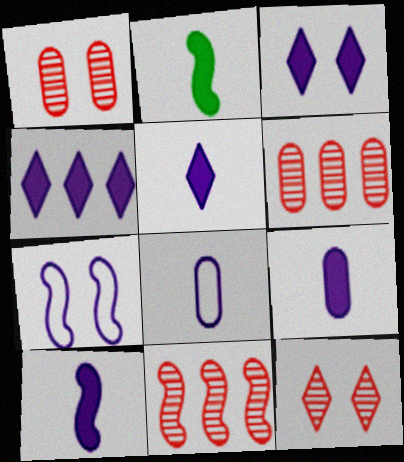[[2, 7, 11], 
[3, 4, 5], 
[5, 9, 10]]